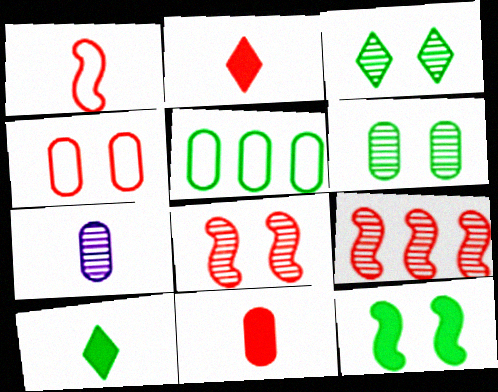[[1, 7, 10], 
[2, 4, 9], 
[3, 7, 9]]